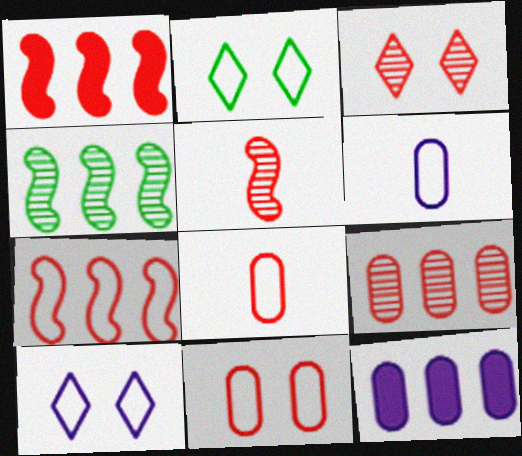[[1, 3, 8], 
[2, 5, 12], 
[2, 6, 7], 
[3, 5, 9]]